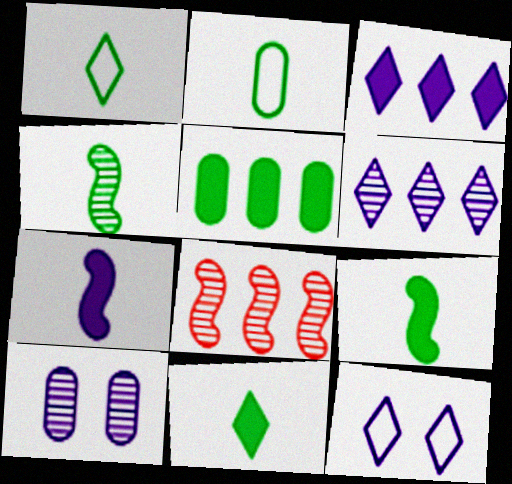[[2, 4, 11]]